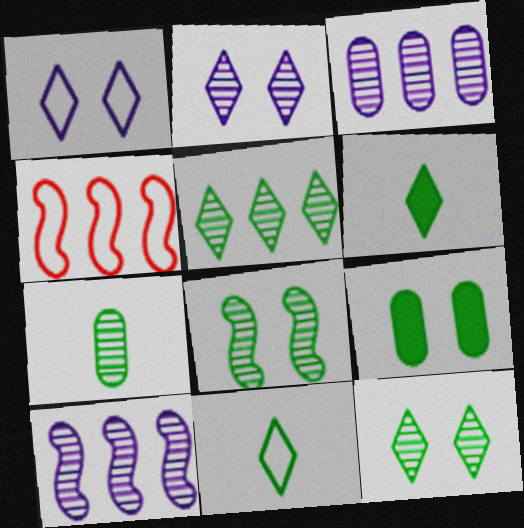[[5, 7, 8]]